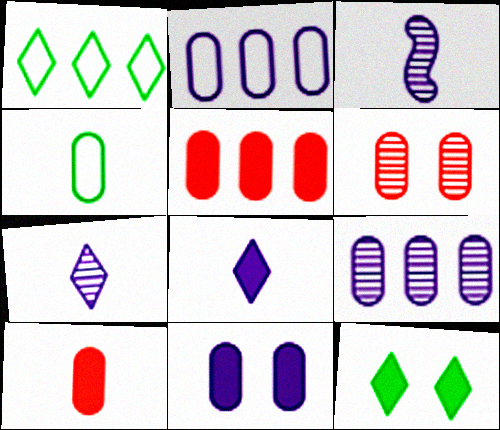[]